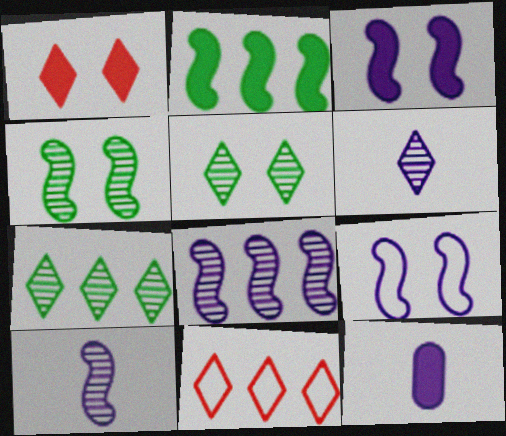[[1, 2, 12], 
[4, 11, 12]]